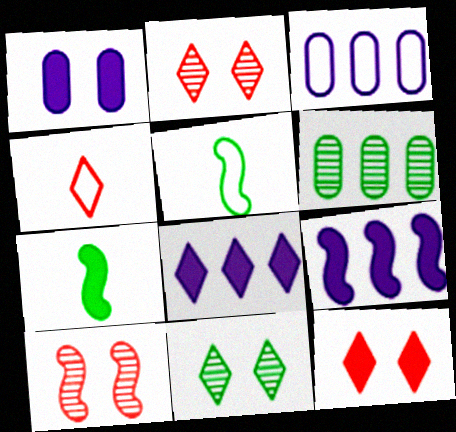[[2, 3, 7], 
[4, 8, 11], 
[5, 9, 10]]